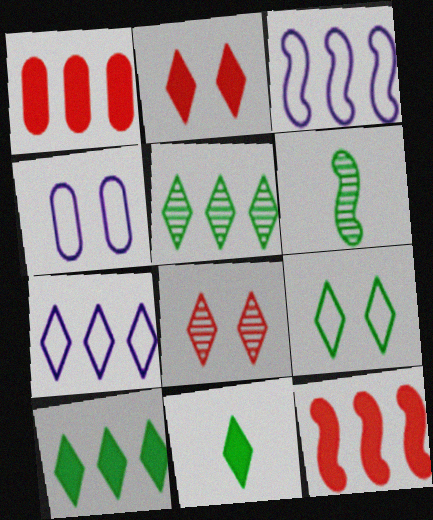[[1, 3, 5], 
[5, 9, 11], 
[7, 8, 11]]